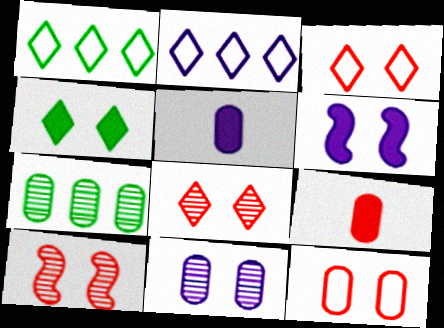[[1, 5, 10], 
[5, 7, 12]]